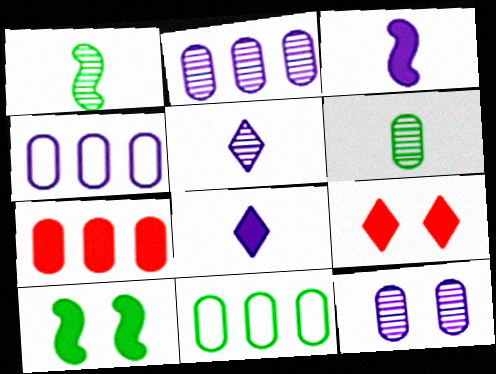[[1, 4, 9], 
[2, 7, 11], 
[7, 8, 10]]